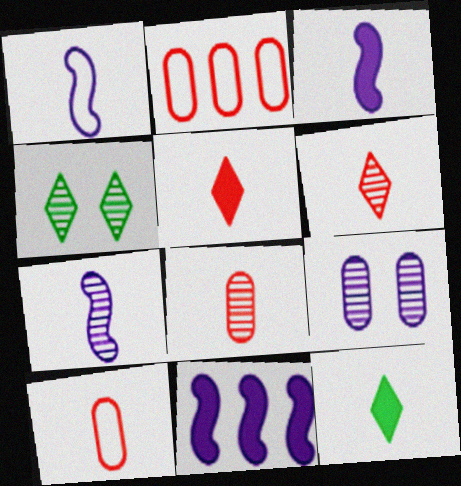[[1, 3, 7], 
[1, 8, 12], 
[2, 3, 4], 
[4, 10, 11], 
[7, 10, 12]]